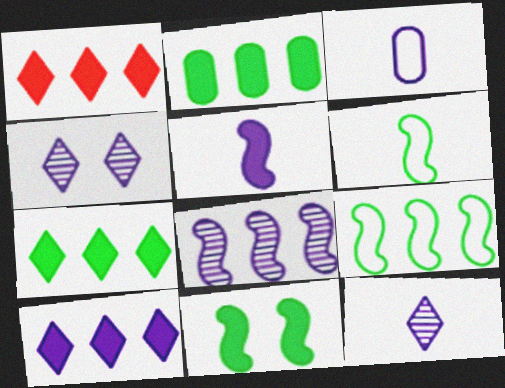[[1, 7, 10], 
[3, 5, 12]]